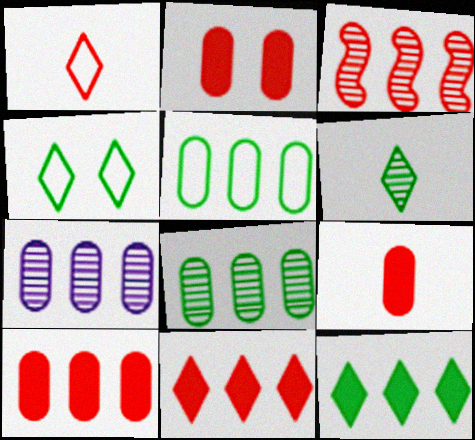[[1, 2, 3], 
[2, 9, 10], 
[4, 6, 12], 
[5, 7, 10]]